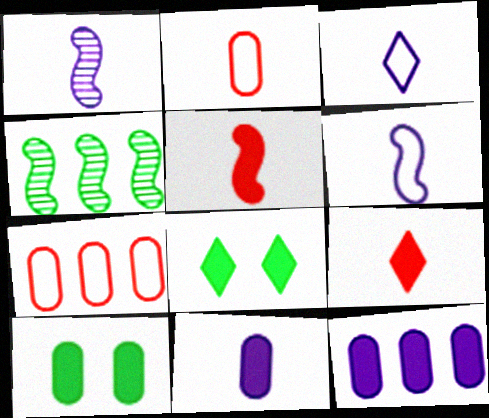[[1, 3, 11], 
[1, 7, 8], 
[5, 8, 12]]